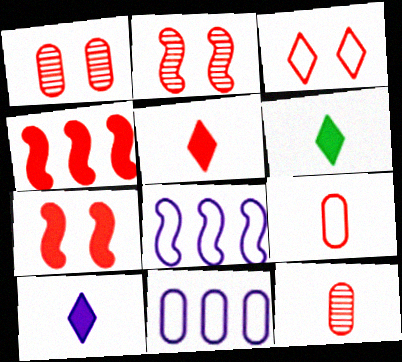[[1, 3, 7], 
[1, 6, 8], 
[2, 6, 11], 
[3, 4, 12], 
[5, 6, 10]]